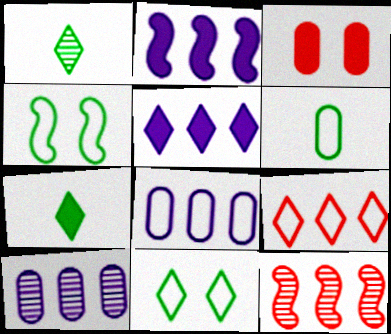[[2, 3, 7], 
[3, 6, 10]]